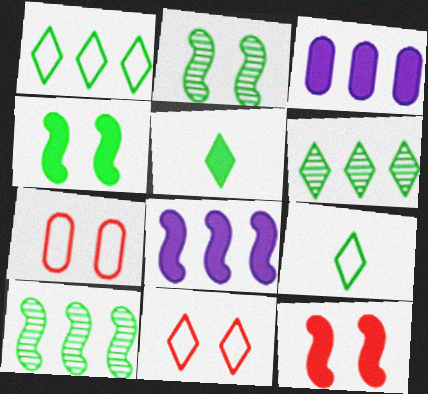[[3, 5, 12]]